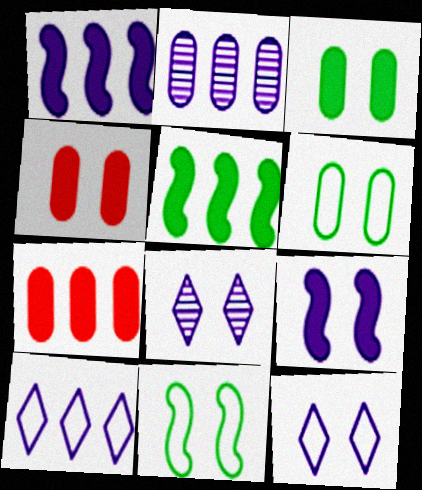[[1, 2, 10], 
[4, 8, 11]]